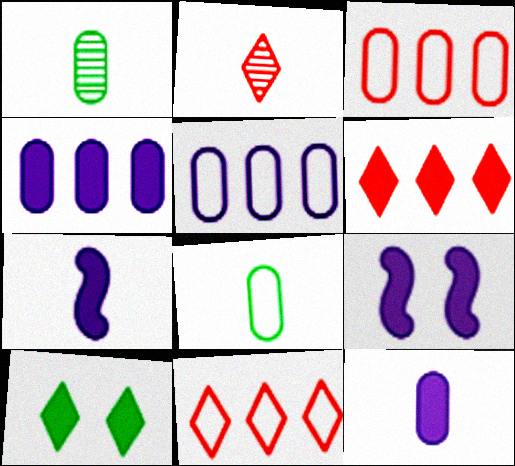[[1, 9, 11], 
[2, 7, 8]]